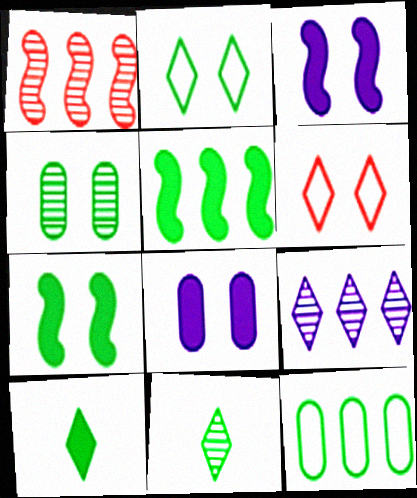[[2, 4, 7], 
[3, 4, 6], 
[6, 9, 10], 
[7, 11, 12]]